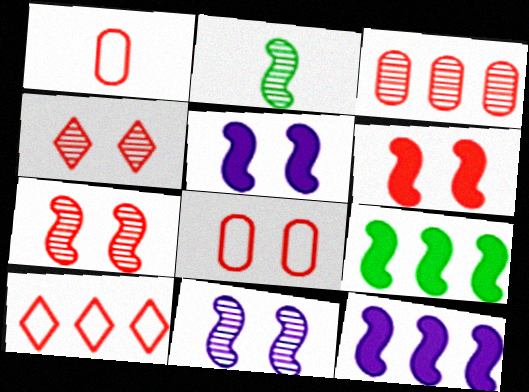[[4, 6, 8]]